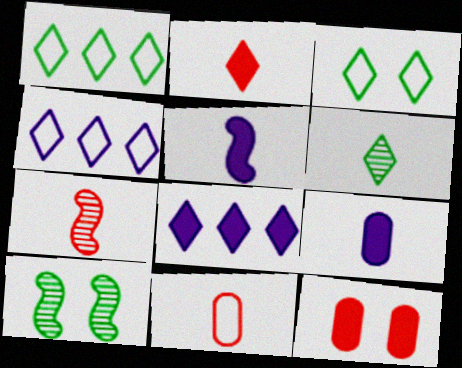[[2, 7, 11], 
[5, 6, 11], 
[8, 10, 11]]